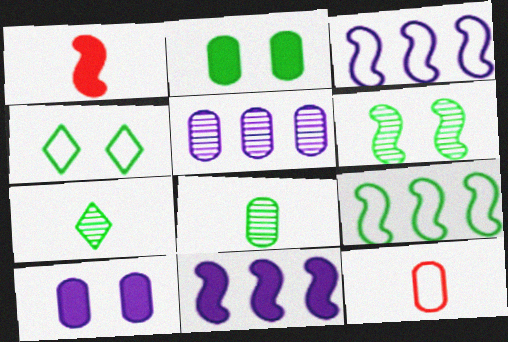[[1, 3, 6], 
[1, 4, 5], 
[2, 4, 6], 
[2, 5, 12], 
[2, 7, 9], 
[3, 4, 12]]